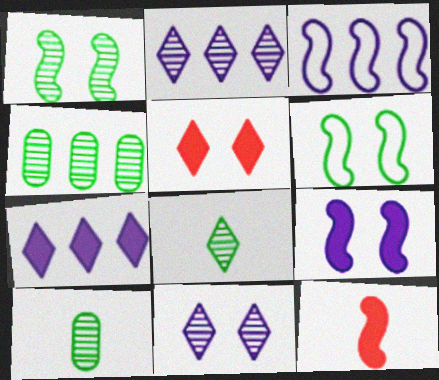[[1, 3, 12], 
[1, 4, 8], 
[3, 5, 10]]